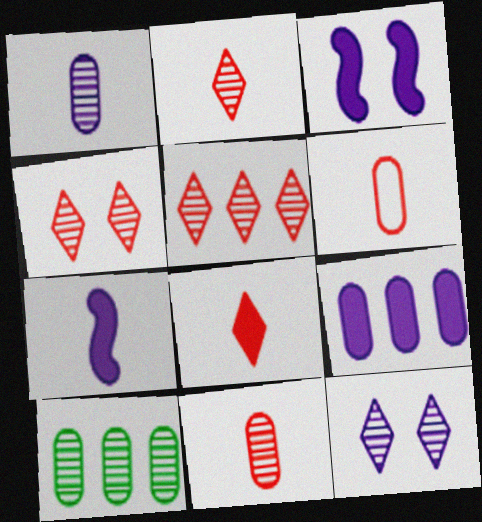[[2, 4, 5]]